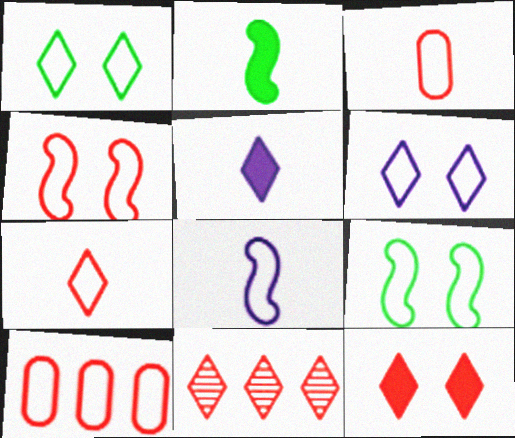[[1, 5, 11], 
[1, 8, 10], 
[4, 7, 10], 
[7, 11, 12]]